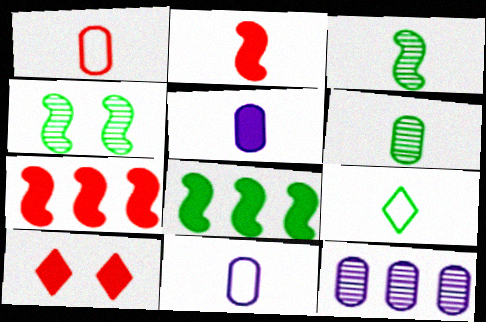[[1, 5, 6], 
[5, 8, 10]]